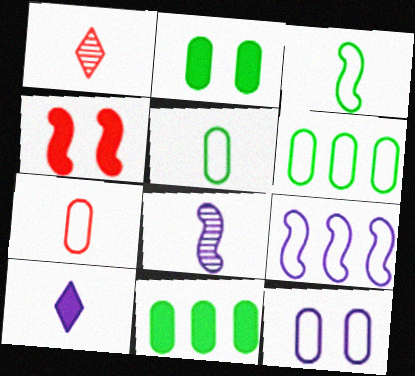[[1, 2, 9], 
[4, 10, 11], 
[6, 7, 12]]